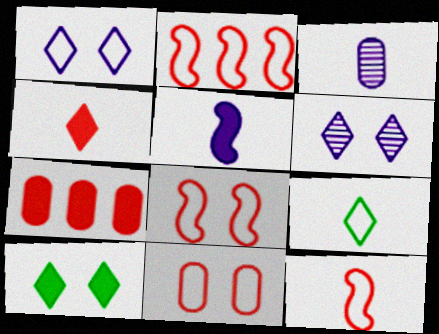[[2, 3, 10], 
[2, 8, 12], 
[5, 7, 10]]